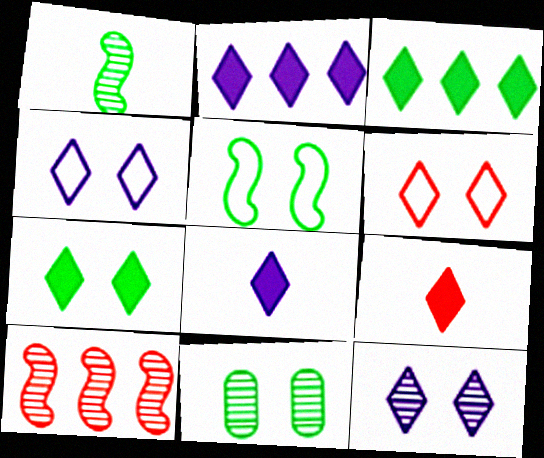[[2, 7, 9], 
[5, 7, 11], 
[6, 7, 12]]